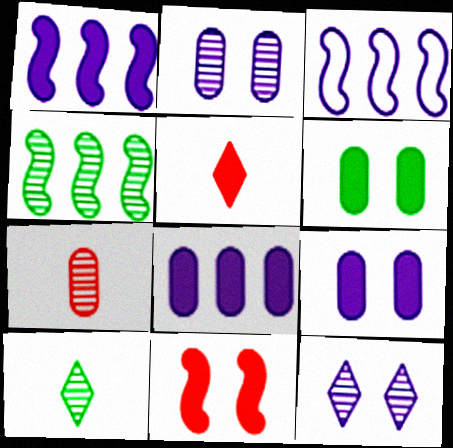[[1, 5, 6], 
[4, 7, 12]]